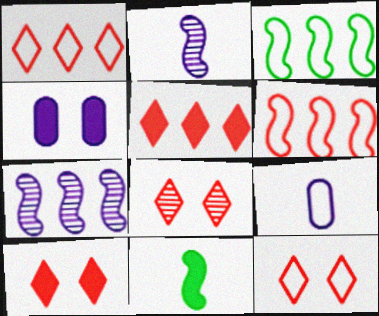[[3, 9, 12], 
[4, 5, 11], 
[8, 10, 12]]